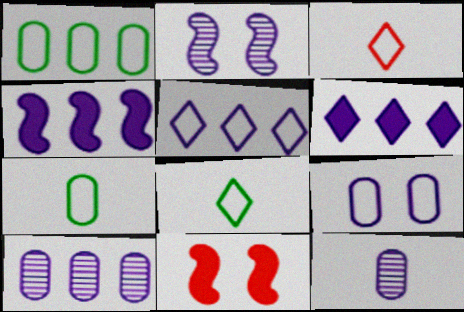[[4, 5, 10], 
[8, 10, 11]]